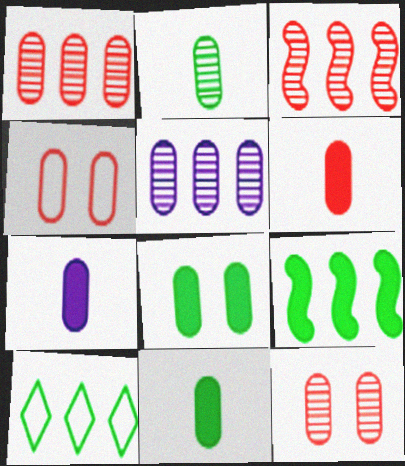[[1, 4, 6], 
[2, 5, 12], 
[4, 5, 11], 
[6, 7, 11]]